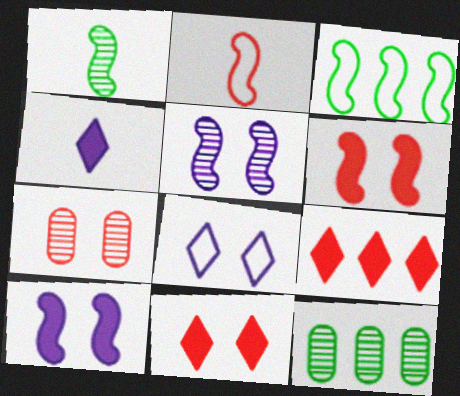[[2, 7, 9], 
[3, 4, 7]]